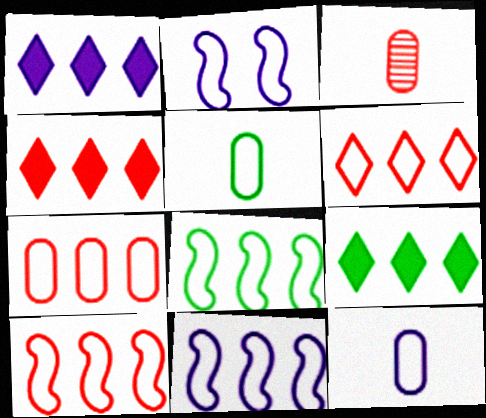[[1, 4, 9], 
[2, 3, 9], 
[2, 5, 6], 
[6, 7, 10], 
[8, 10, 11]]